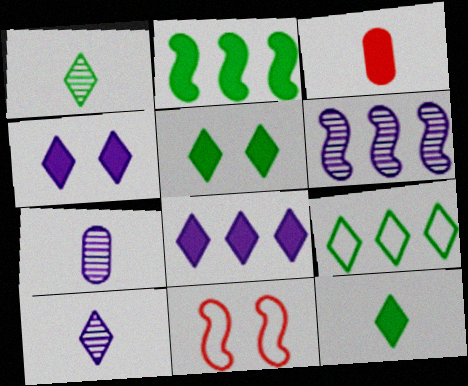[[1, 5, 9], 
[2, 3, 4]]